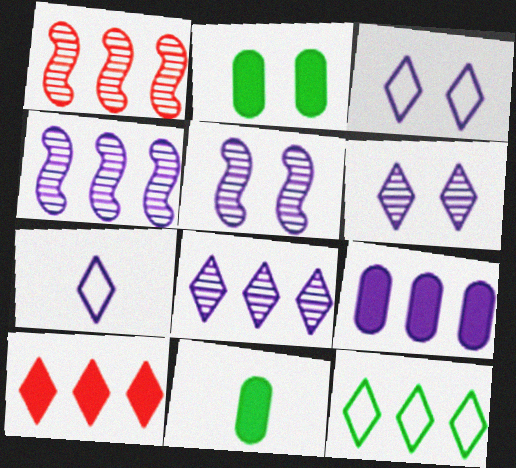[[1, 2, 7], 
[1, 3, 11], 
[1, 9, 12], 
[5, 7, 9], 
[8, 10, 12]]